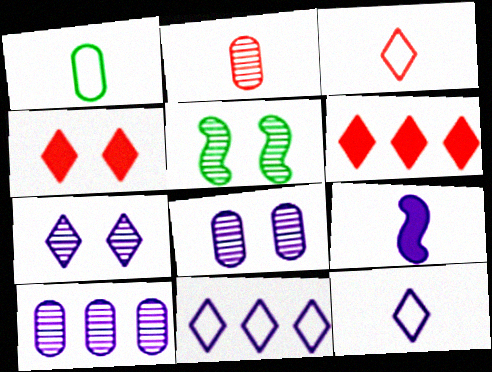[[8, 9, 11]]